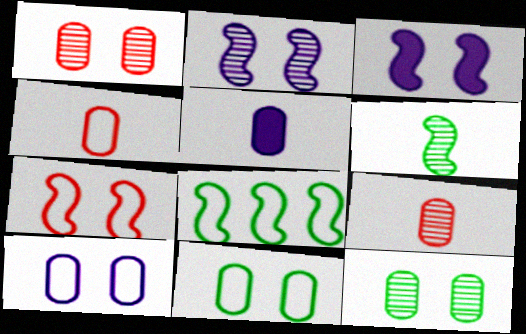[]